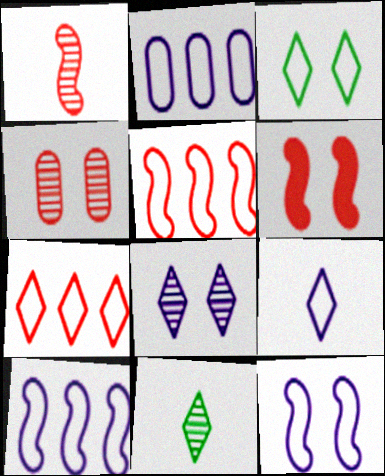[[1, 5, 6], 
[2, 6, 11], 
[2, 9, 12], 
[3, 7, 9]]